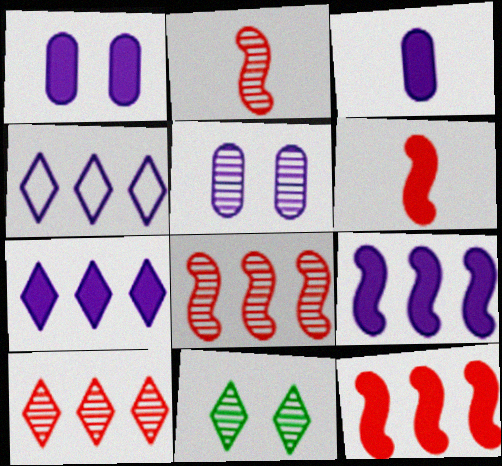[]